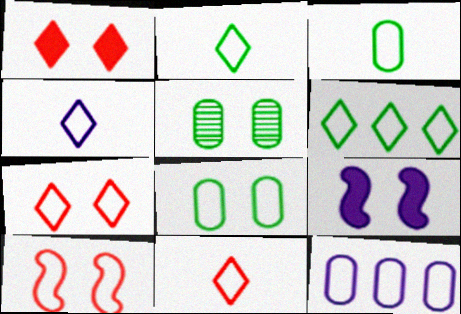[[2, 4, 11], 
[2, 10, 12], 
[4, 6, 7], 
[5, 7, 9]]